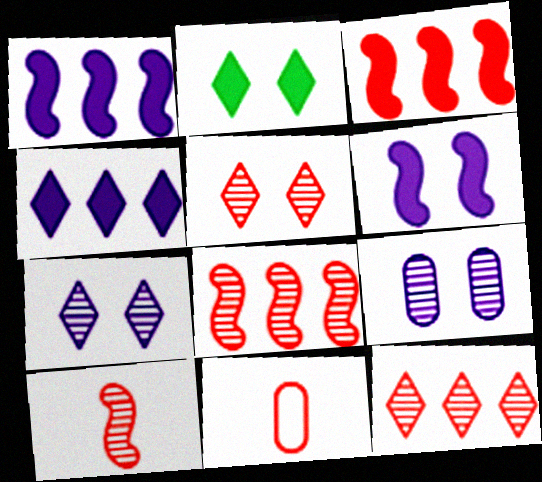[[3, 5, 11]]